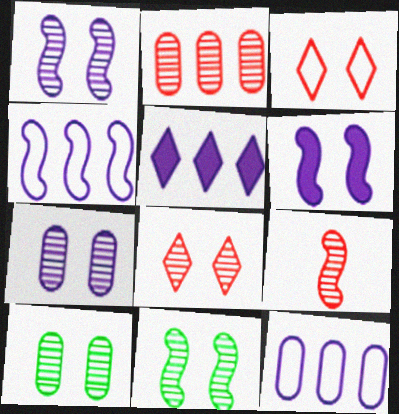[[1, 8, 10], 
[2, 8, 9], 
[3, 6, 10], 
[7, 8, 11]]